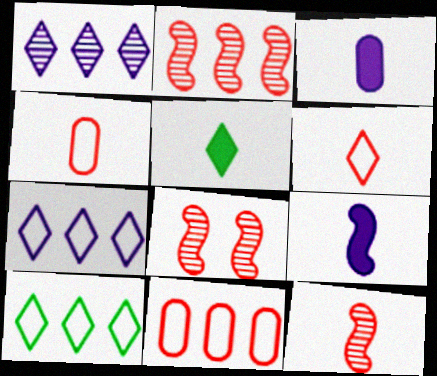[[2, 8, 12], 
[3, 8, 10]]